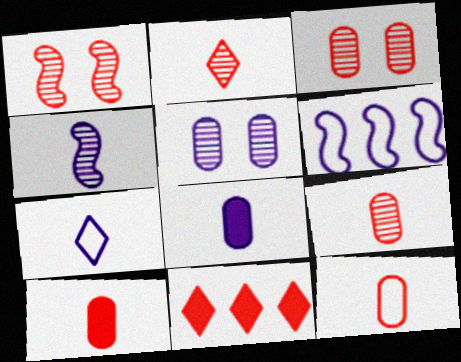[[1, 11, 12], 
[4, 7, 8], 
[9, 10, 12]]